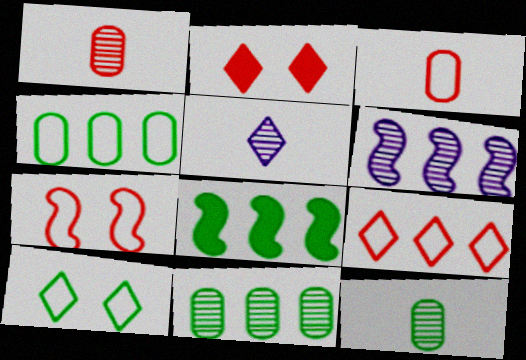[[3, 7, 9], 
[8, 10, 12]]